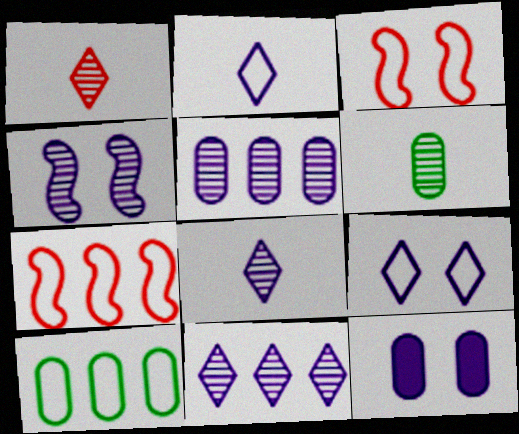[[2, 3, 10], 
[4, 5, 8], 
[4, 9, 12]]